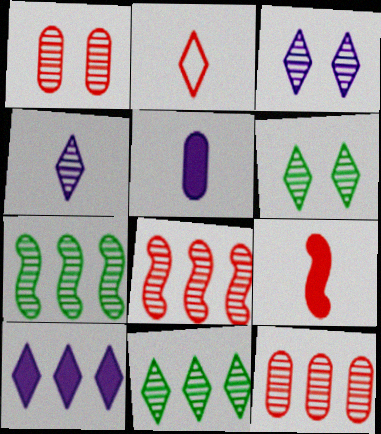[[1, 4, 7], 
[2, 6, 10]]